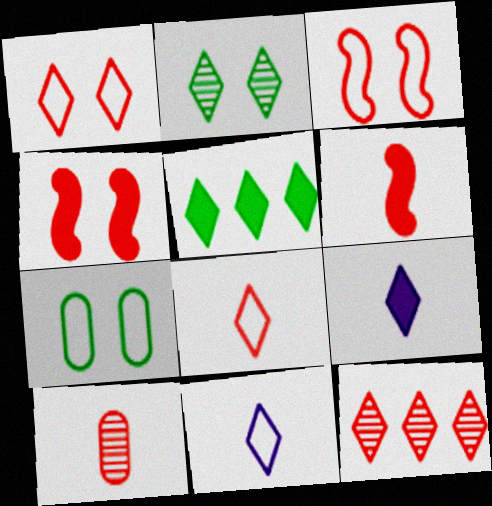[[6, 8, 10]]